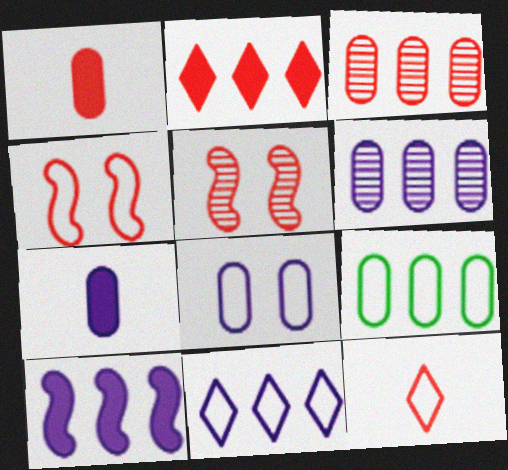[[6, 7, 8], 
[6, 10, 11]]